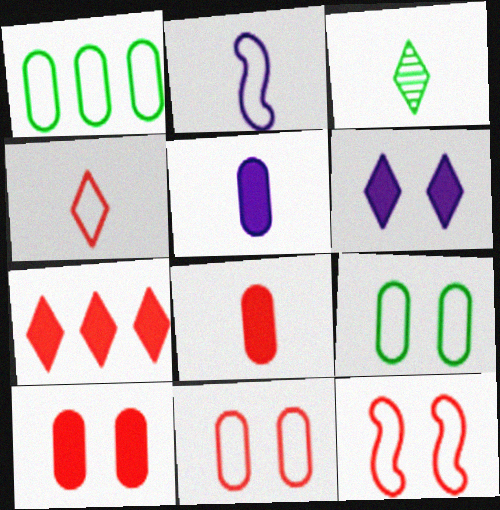[[2, 3, 8]]